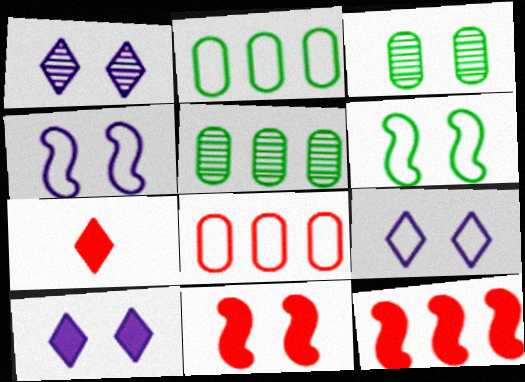[[1, 9, 10], 
[3, 9, 11], 
[4, 5, 7]]